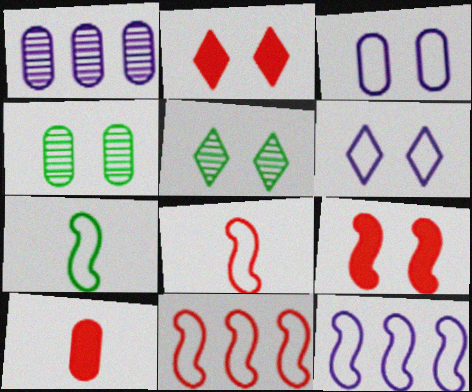[[1, 2, 7], 
[2, 5, 6], 
[3, 5, 9], 
[4, 6, 9], 
[5, 10, 12]]